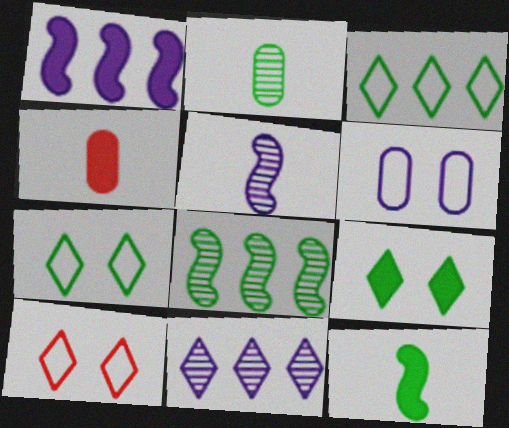[[1, 2, 10], 
[1, 4, 9]]